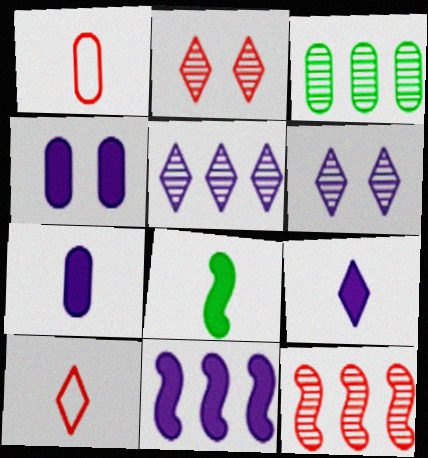[[1, 3, 4], 
[3, 5, 12], 
[4, 9, 11]]